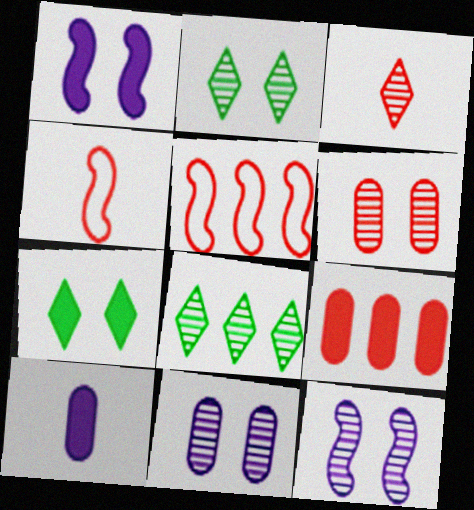[[2, 5, 10], 
[2, 6, 12]]